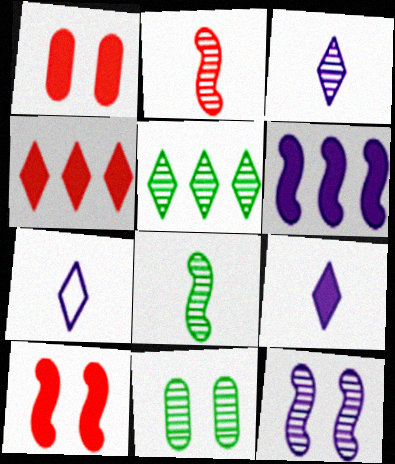[[3, 7, 9], 
[5, 8, 11]]